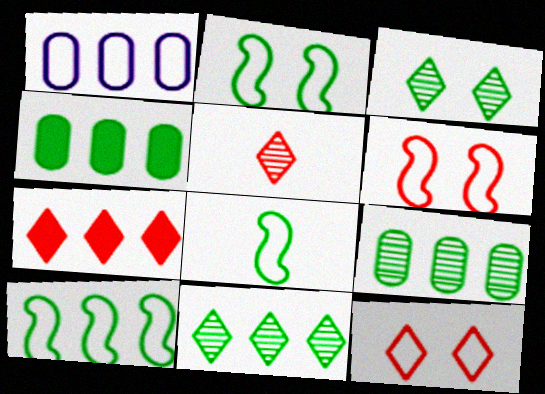[[1, 8, 12], 
[2, 8, 10], 
[3, 4, 8], 
[4, 10, 11], 
[5, 7, 12]]